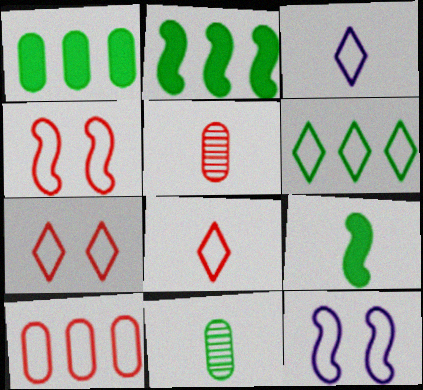[[3, 5, 9], 
[3, 6, 7], 
[4, 8, 10]]